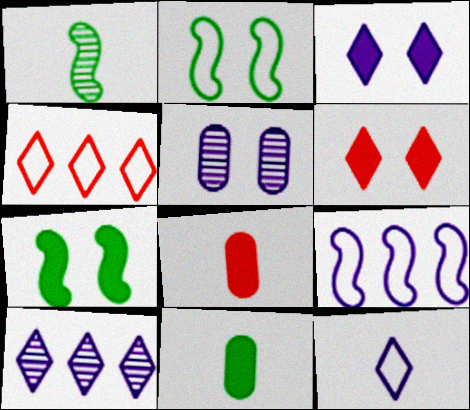[[1, 8, 12], 
[2, 5, 6], 
[2, 8, 10], 
[3, 10, 12]]